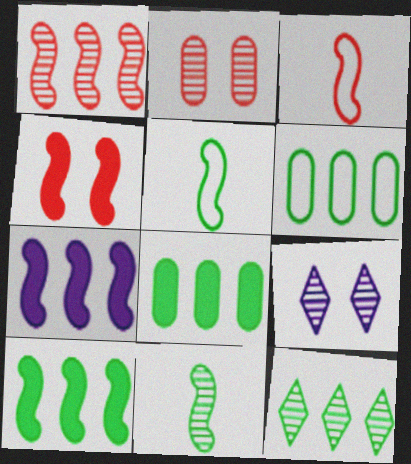[[1, 3, 4], 
[3, 8, 9], 
[6, 10, 12]]